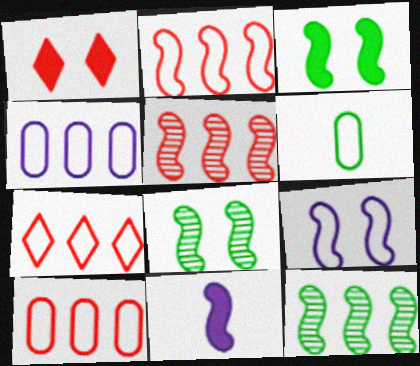[[2, 7, 10], 
[2, 8, 11], 
[6, 7, 9]]